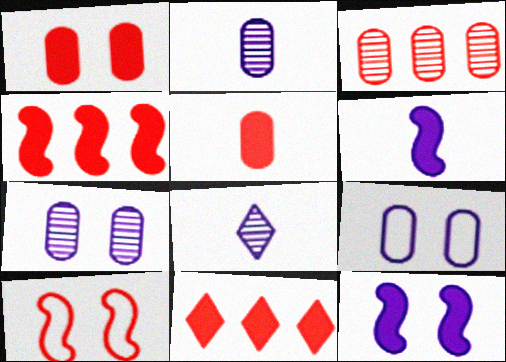[]